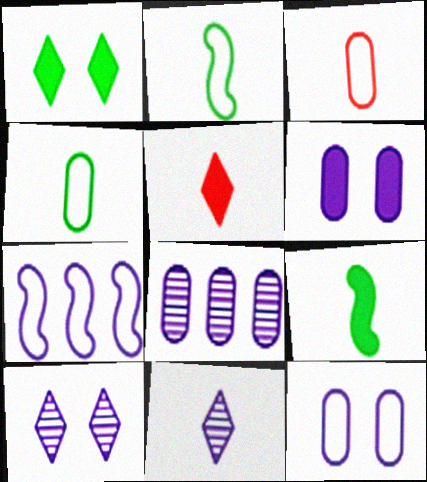[[3, 9, 11], 
[6, 7, 11]]